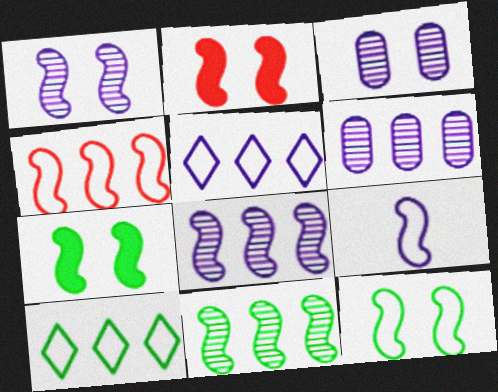[[1, 2, 12], 
[2, 9, 11], 
[4, 9, 12]]